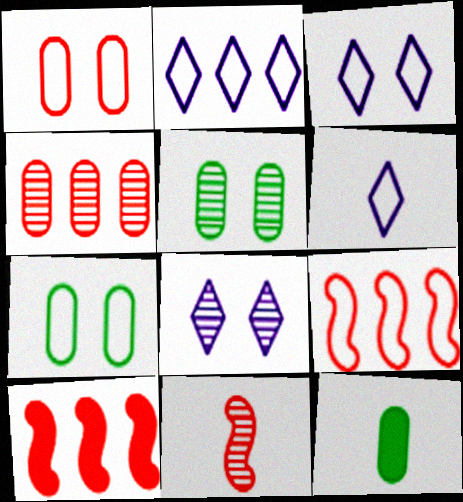[[2, 3, 6], 
[5, 6, 10], 
[6, 7, 9], 
[6, 11, 12], 
[8, 9, 12]]